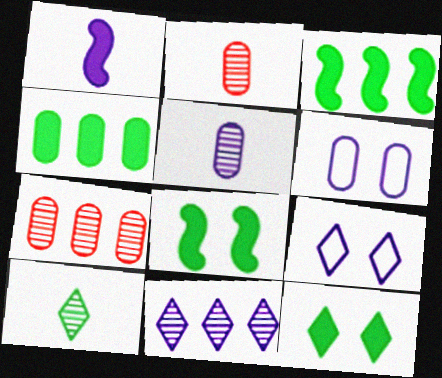[[1, 6, 11], 
[2, 3, 9], 
[2, 4, 6]]